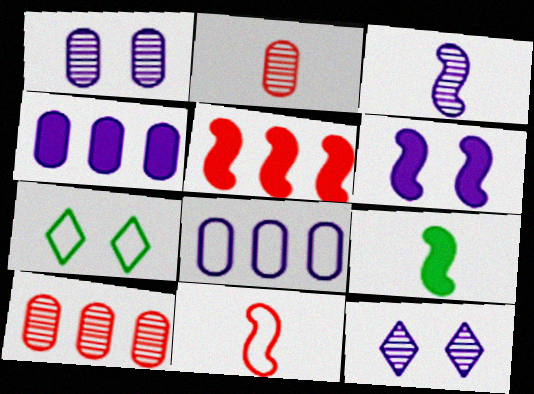[[3, 9, 11], 
[5, 6, 9], 
[7, 8, 11]]